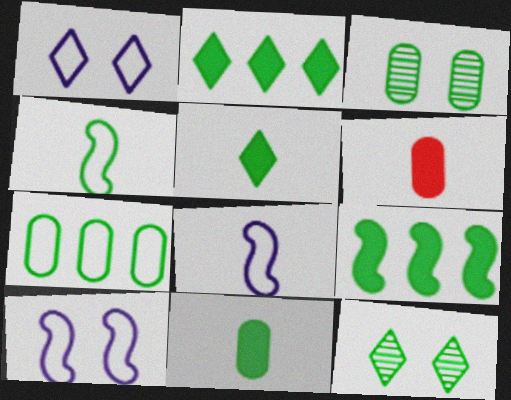[[2, 3, 4], 
[3, 7, 11]]